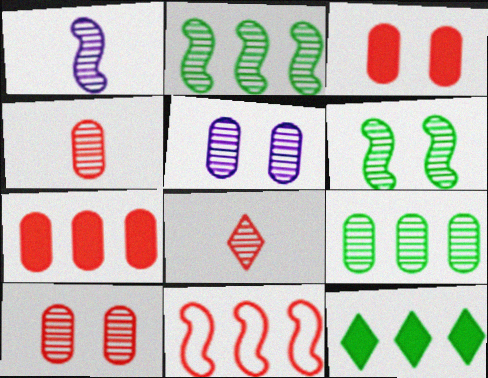[[2, 5, 8], 
[3, 8, 11], 
[4, 5, 9]]